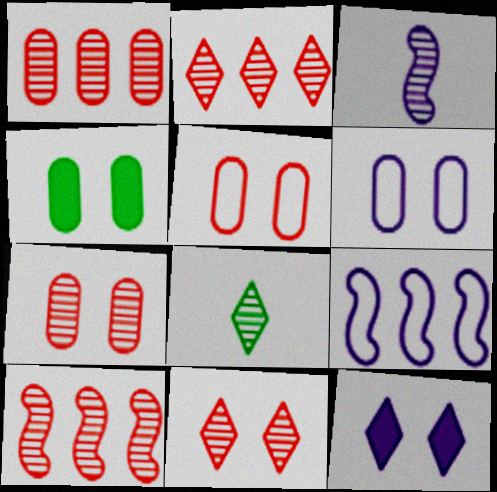[[1, 2, 10], 
[4, 6, 7]]